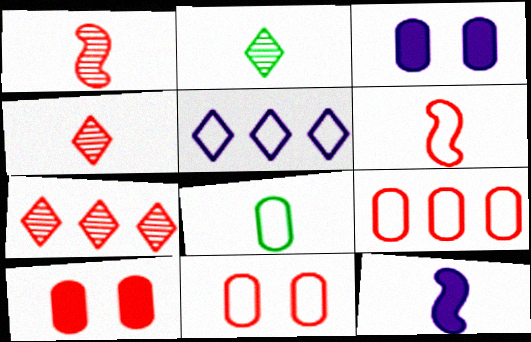[[4, 8, 12], 
[6, 7, 10]]